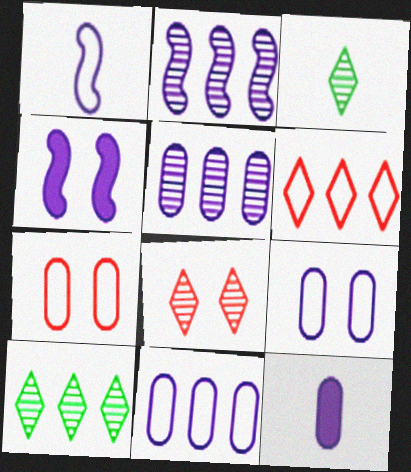[[1, 2, 4], 
[5, 9, 12]]